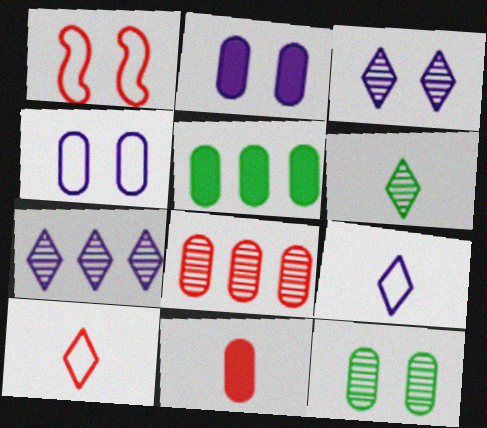[[2, 5, 11]]